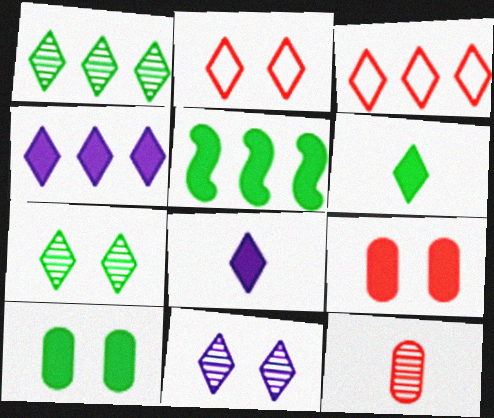[[1, 2, 8], 
[1, 3, 4], 
[3, 6, 11], 
[3, 7, 8], 
[5, 6, 10], 
[5, 8, 9]]